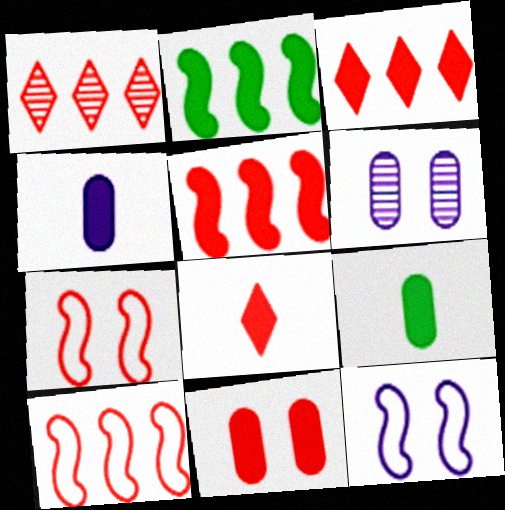[[1, 9, 12], 
[5, 8, 11]]